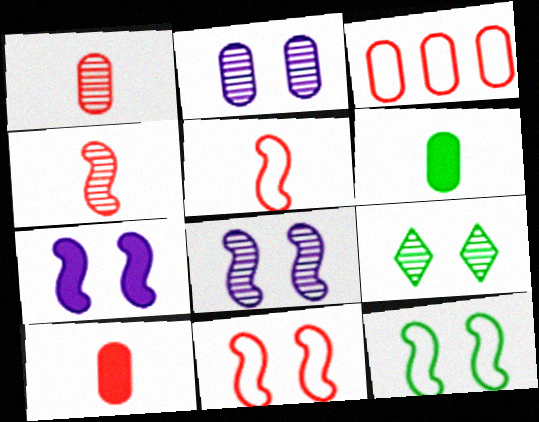[[2, 3, 6]]